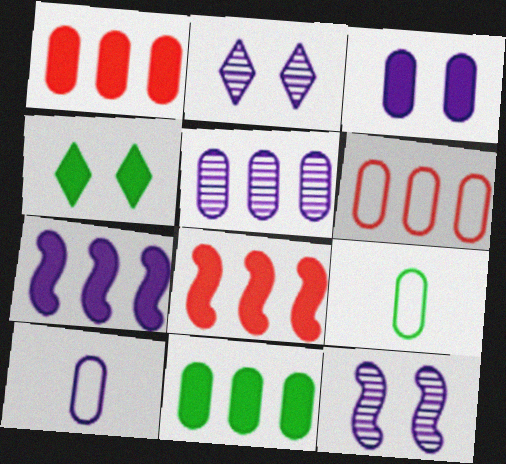[[2, 7, 10], 
[2, 8, 9], 
[3, 5, 10], 
[5, 6, 11]]